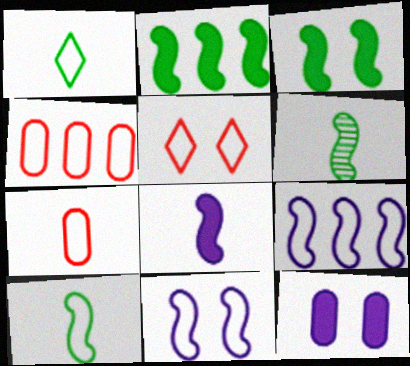[[1, 4, 11]]